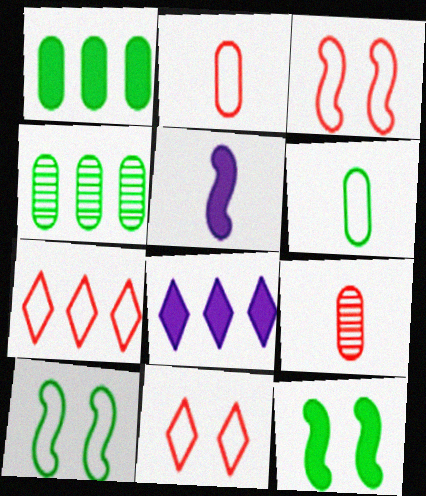[[2, 3, 7], 
[4, 5, 11], 
[8, 9, 10]]